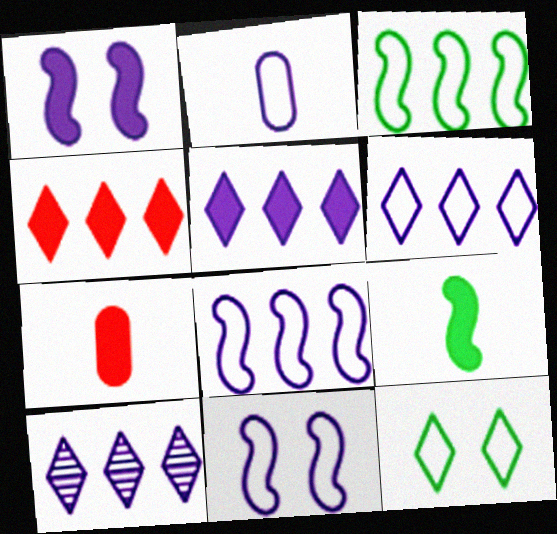[[1, 2, 10], 
[2, 6, 11], 
[5, 6, 10]]